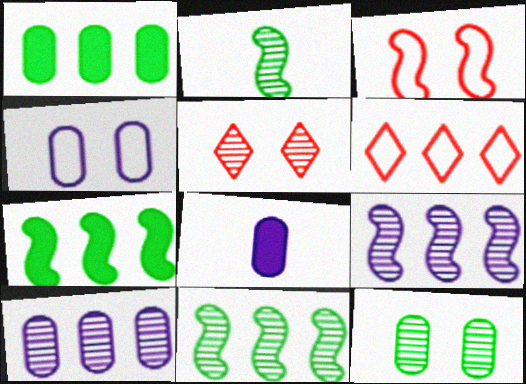[[1, 6, 9], 
[2, 5, 10], 
[4, 8, 10], 
[6, 7, 10]]